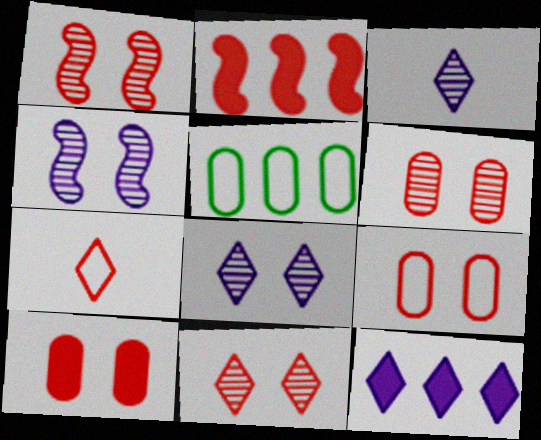[[1, 6, 11], 
[2, 6, 7], 
[6, 9, 10]]